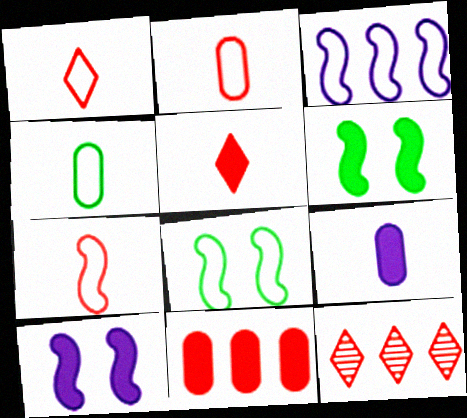[[1, 2, 7], 
[3, 7, 8], 
[4, 10, 12], 
[8, 9, 12]]